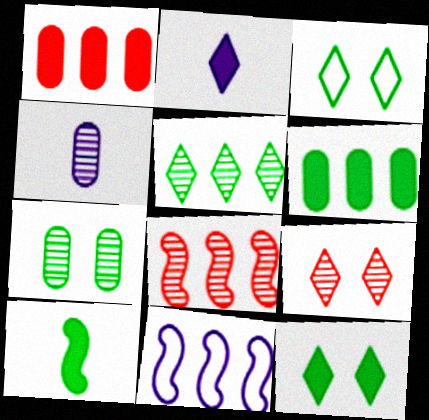[[1, 5, 11], 
[6, 10, 12]]